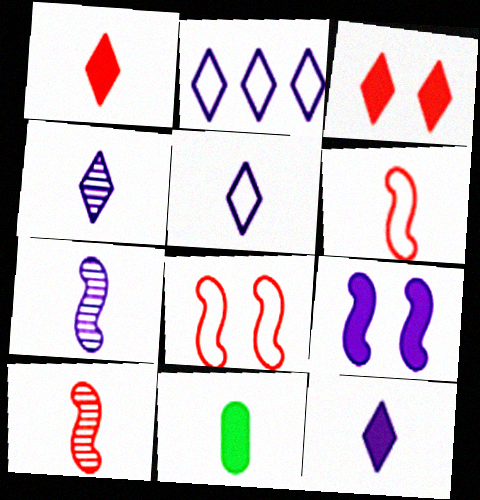[[4, 5, 12], 
[4, 6, 11], 
[5, 10, 11]]